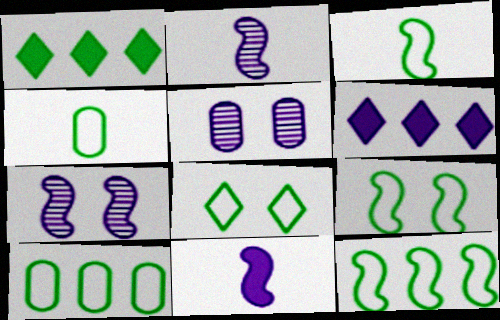[[3, 8, 10], 
[3, 9, 12], 
[4, 8, 12]]